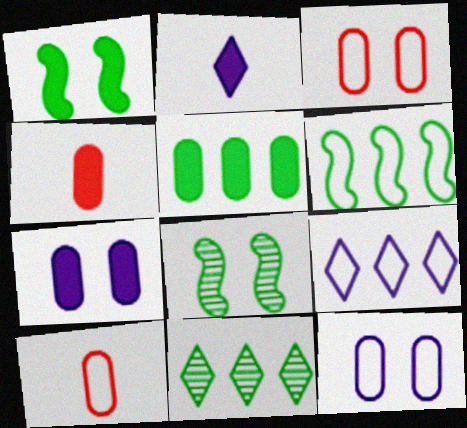[[4, 5, 7], 
[4, 8, 9], 
[5, 6, 11]]